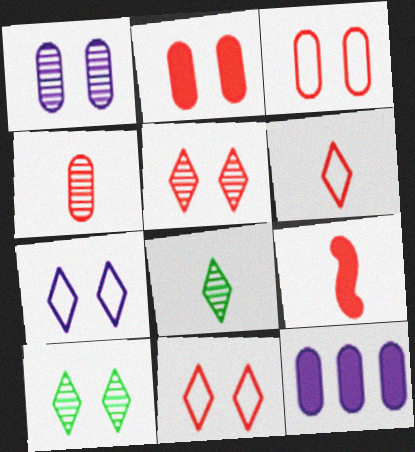[[4, 6, 9]]